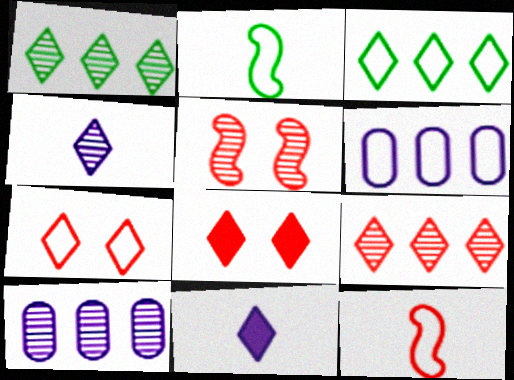[[1, 7, 11], 
[2, 6, 7], 
[2, 8, 10], 
[3, 4, 8]]